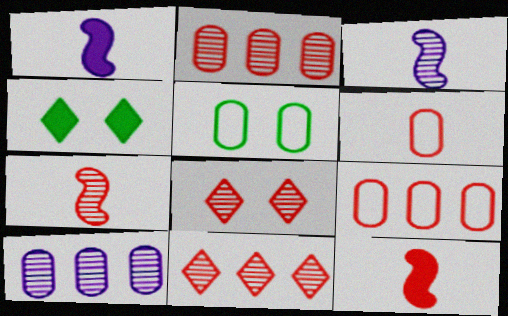[[1, 5, 11], 
[2, 7, 8], 
[3, 4, 9], 
[8, 9, 12]]